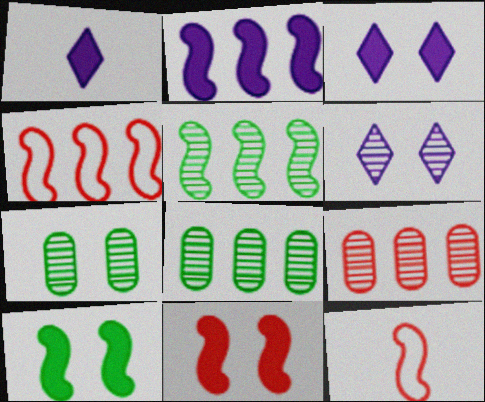[[1, 4, 7], 
[2, 4, 5], 
[3, 8, 12]]